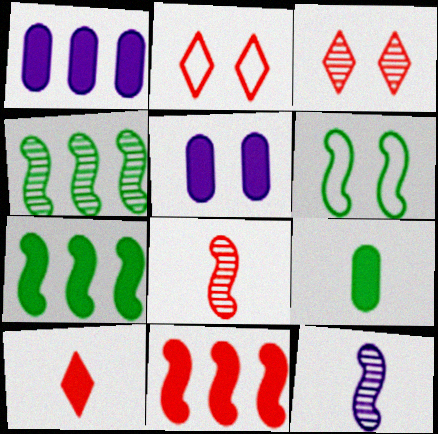[[3, 5, 6], 
[5, 7, 10], 
[6, 11, 12]]